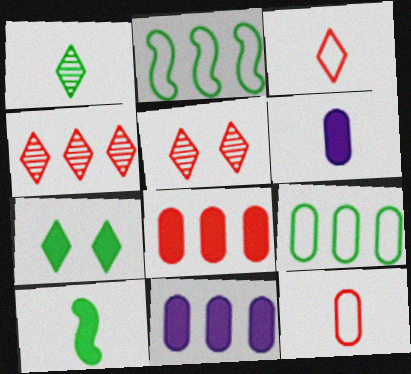[[2, 4, 11], 
[2, 5, 6]]